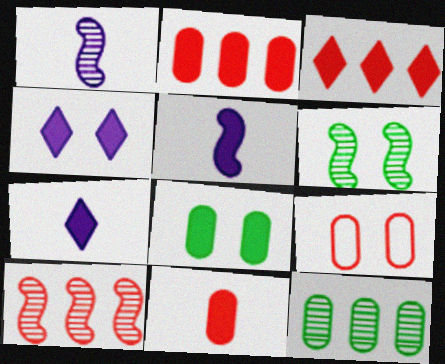[[1, 6, 10], 
[3, 5, 8], 
[4, 6, 9]]